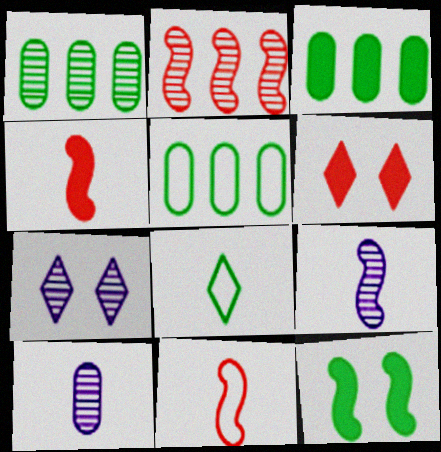[[1, 3, 5], 
[1, 8, 12], 
[3, 7, 11], 
[4, 5, 7], 
[4, 8, 10], 
[5, 6, 9]]